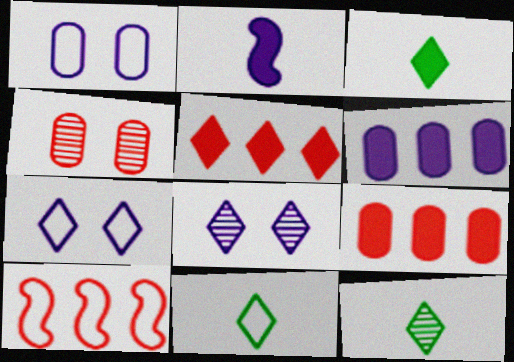[[1, 10, 11], 
[3, 11, 12], 
[5, 7, 12], 
[5, 8, 11]]